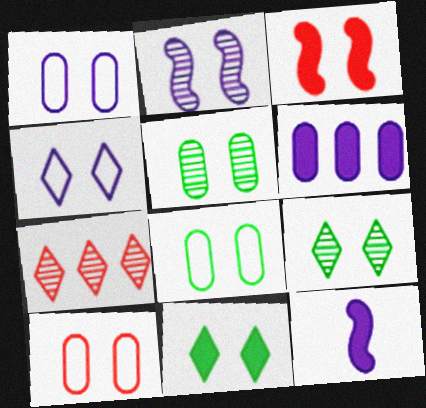[[1, 3, 9], 
[1, 8, 10], 
[2, 10, 11], 
[3, 4, 5], 
[7, 8, 12]]